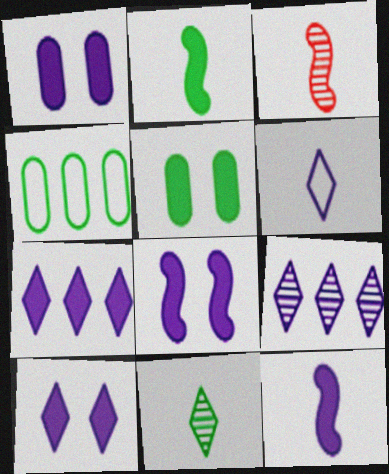[[1, 7, 12], 
[1, 8, 10], 
[3, 4, 10], 
[6, 9, 10]]